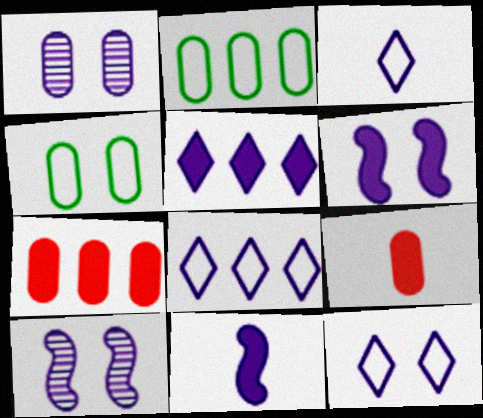[[1, 2, 9], 
[1, 6, 12], 
[1, 8, 11], 
[3, 8, 12]]